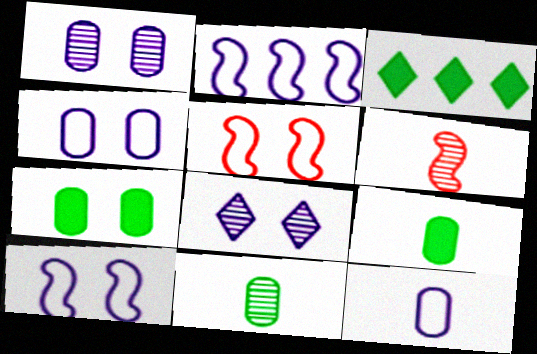[[3, 4, 6], 
[5, 7, 8]]